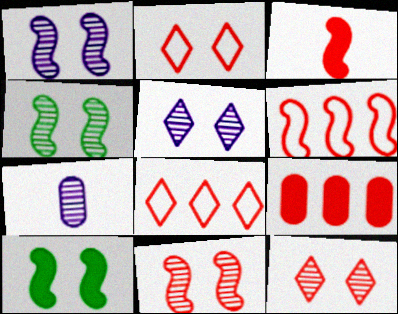[[1, 4, 11], 
[3, 6, 11], 
[7, 8, 10]]